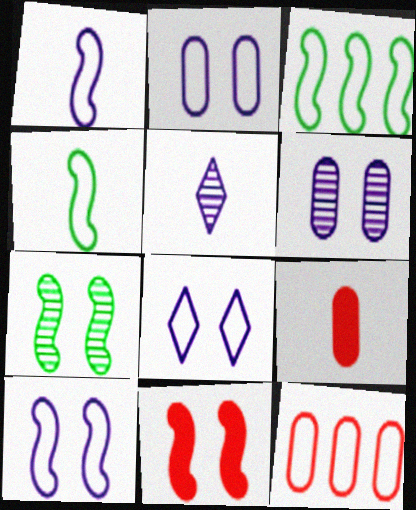[[2, 8, 10], 
[4, 5, 9], 
[4, 8, 12], 
[7, 10, 11]]